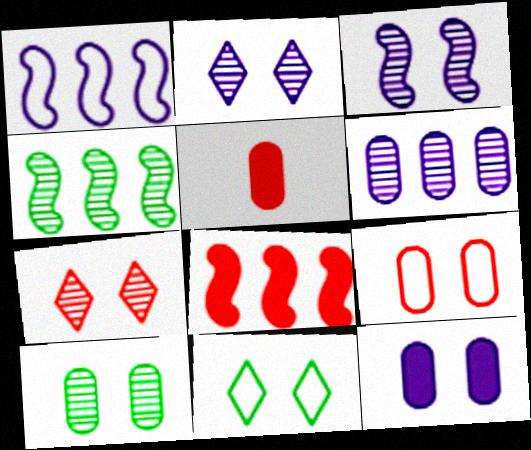[[1, 4, 8], 
[3, 7, 10], 
[9, 10, 12]]